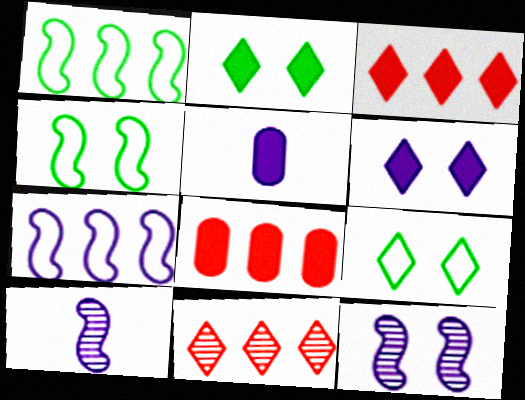[[4, 5, 11], 
[8, 9, 10]]